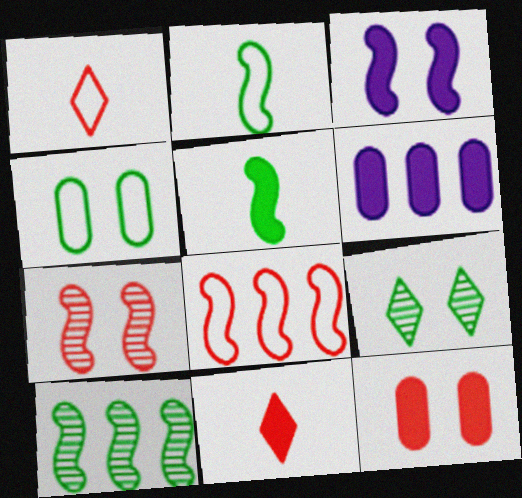[]